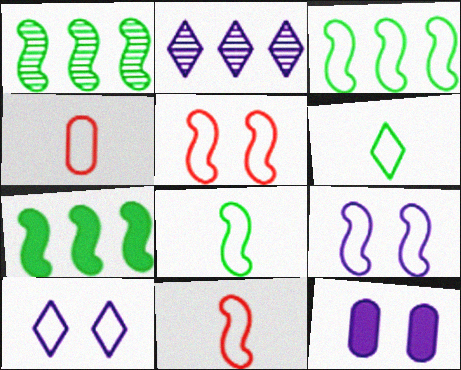[[1, 3, 7], 
[3, 4, 10], 
[3, 9, 11]]